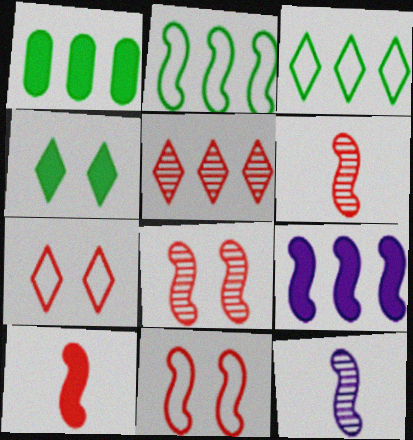[[1, 7, 12]]